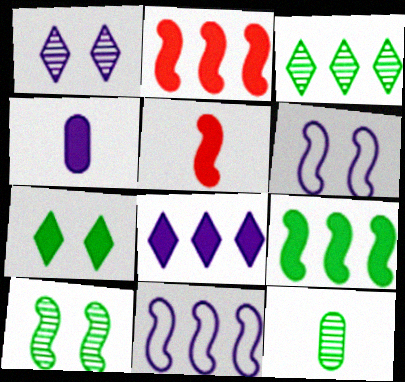[[1, 4, 11], 
[2, 4, 7], 
[3, 10, 12], 
[5, 10, 11]]